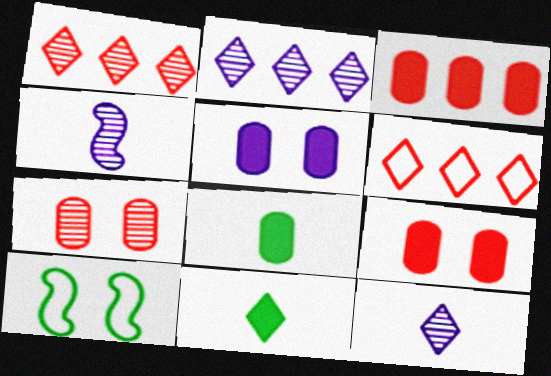[[3, 5, 8], 
[3, 10, 12]]